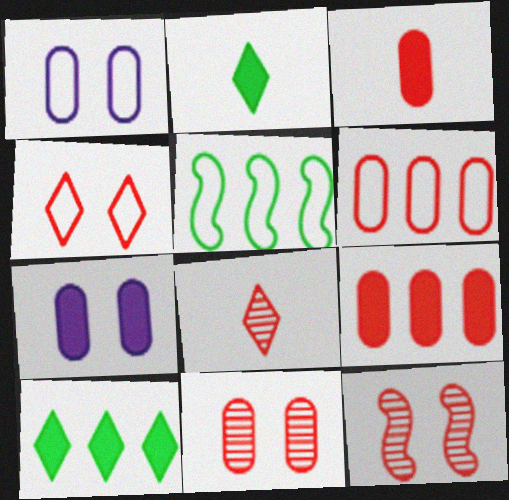[[3, 6, 11], 
[5, 7, 8]]